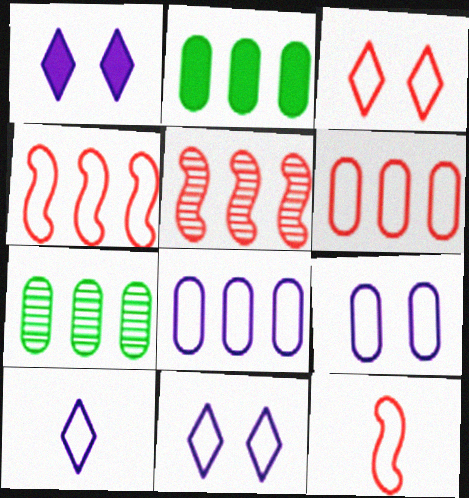[[1, 7, 12], 
[3, 6, 12]]